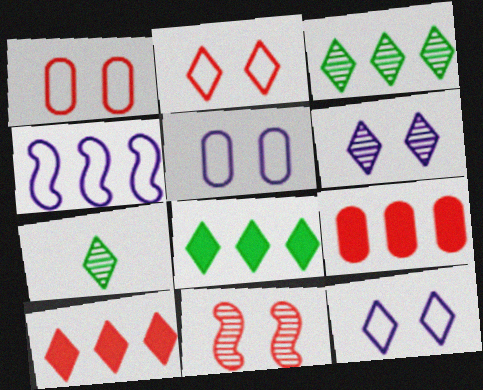[[3, 4, 9], 
[7, 10, 12]]